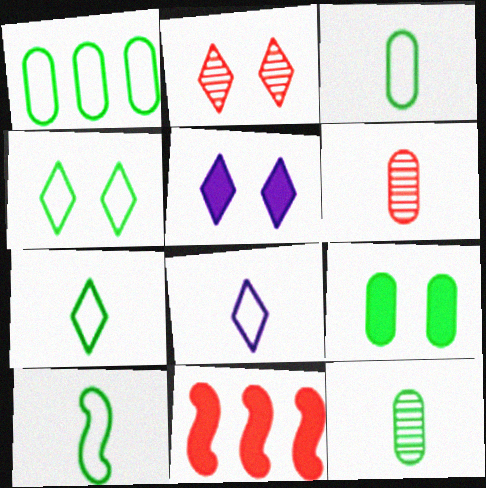[[1, 4, 10], 
[1, 9, 12], 
[2, 4, 5], 
[3, 7, 10]]